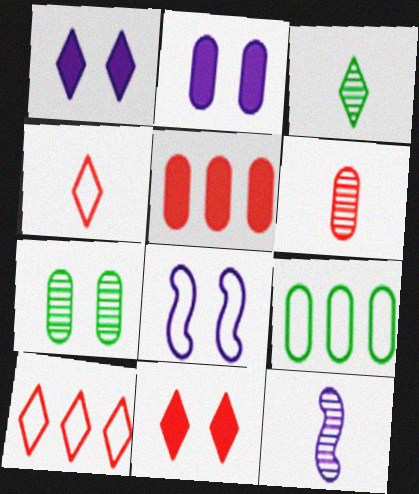[[1, 3, 10], 
[2, 6, 9], 
[3, 5, 8], 
[3, 6, 12], 
[4, 8, 9], 
[7, 8, 11], 
[9, 11, 12]]